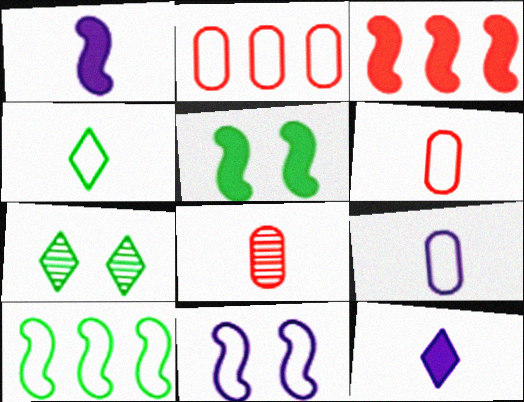[[1, 2, 7], 
[1, 3, 5], 
[1, 4, 8], 
[2, 4, 11], 
[3, 7, 9]]